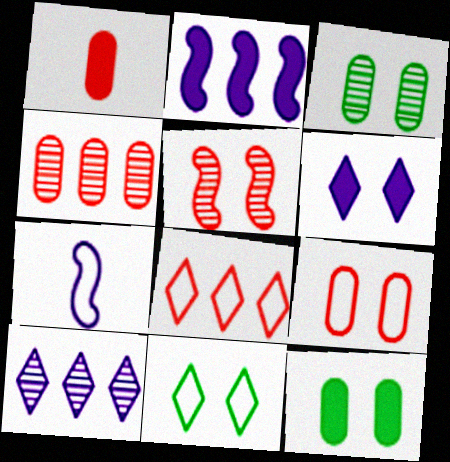[[1, 4, 9], 
[1, 5, 8]]